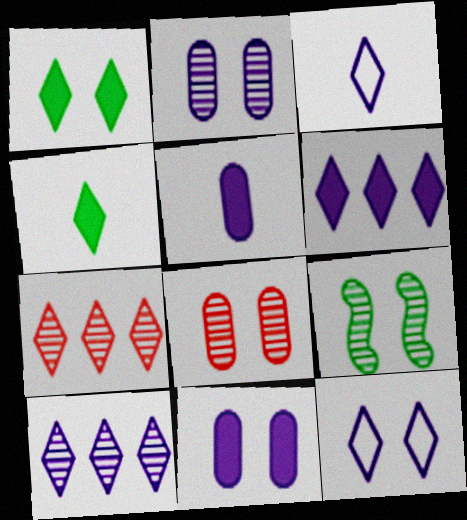[[1, 3, 7], 
[4, 7, 12]]